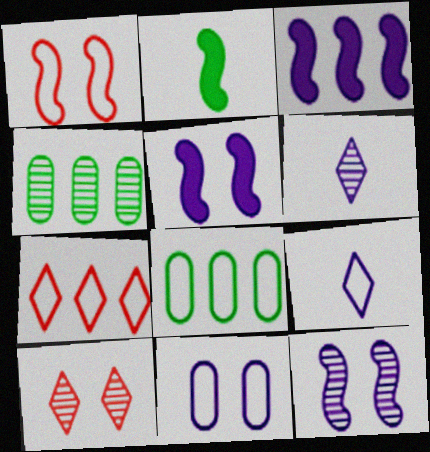[[1, 8, 9], 
[3, 4, 7], 
[3, 6, 11]]